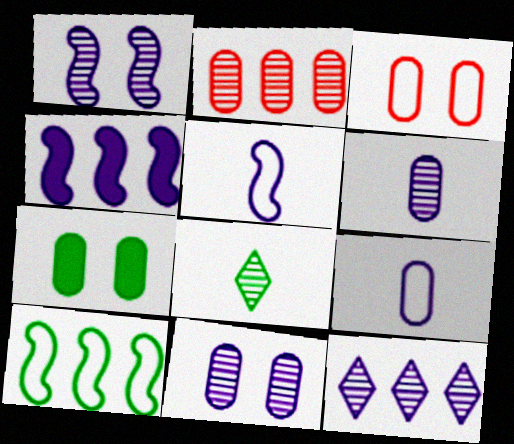[[1, 2, 8], 
[1, 4, 5], 
[1, 6, 12], 
[2, 7, 9], 
[3, 4, 8], 
[3, 7, 11], 
[7, 8, 10]]